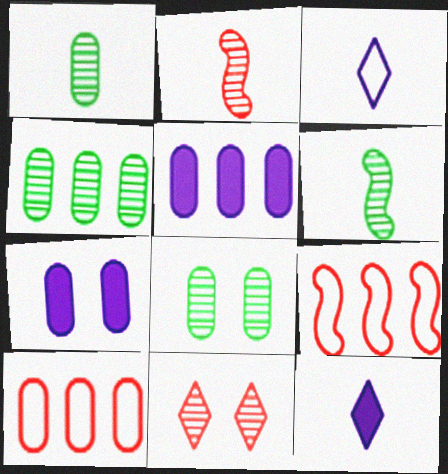[[1, 4, 8], 
[1, 7, 10], 
[4, 5, 10], 
[8, 9, 12]]